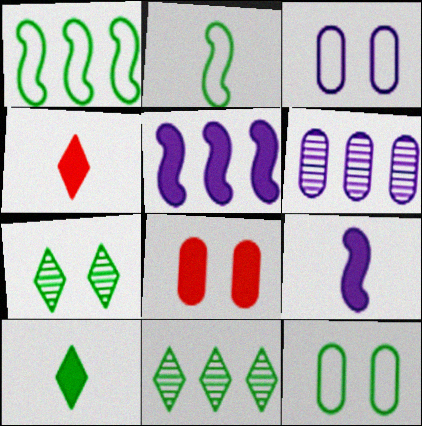[[5, 8, 10]]